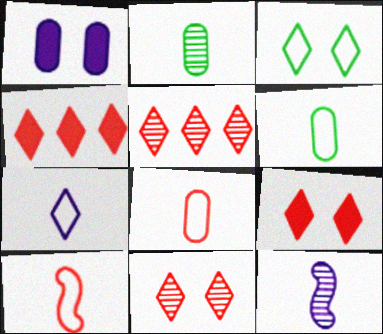[[6, 7, 10]]